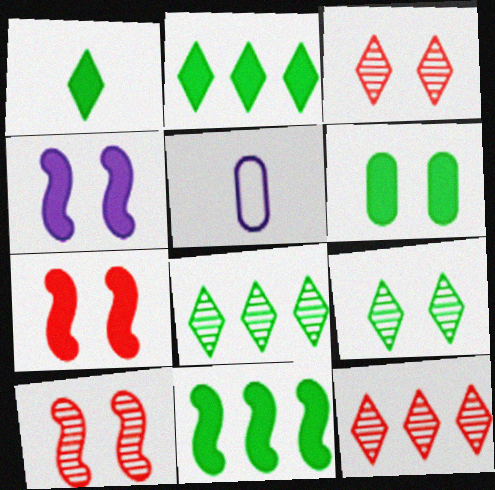[[1, 6, 11], 
[2, 5, 10], 
[3, 5, 11], 
[5, 7, 8]]